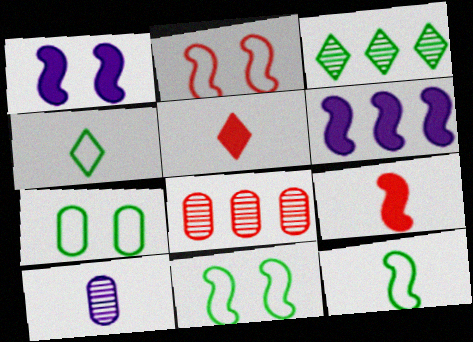[[1, 4, 8], 
[2, 5, 8], 
[4, 9, 10], 
[5, 10, 12]]